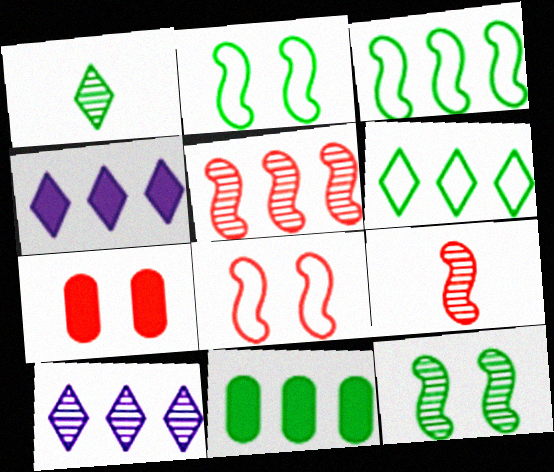[[1, 2, 11]]